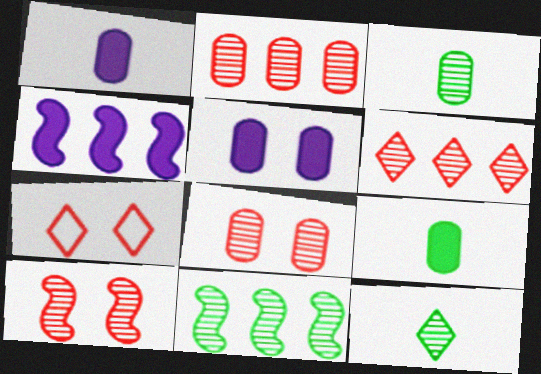[[1, 7, 11], 
[3, 4, 7]]